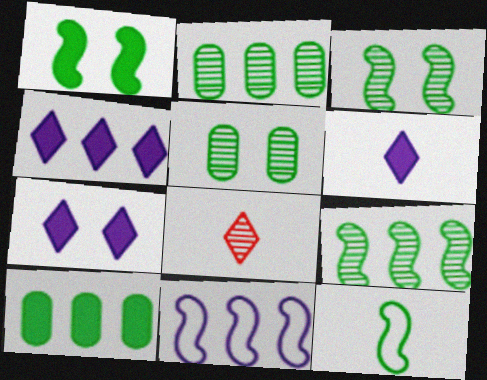[[1, 9, 12], 
[4, 6, 7]]